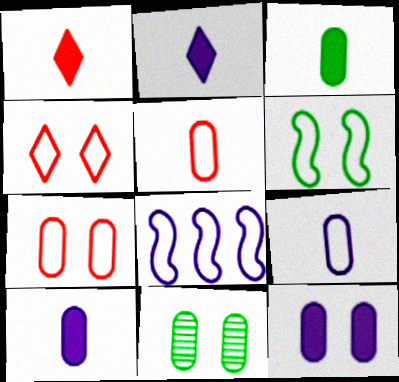[[1, 8, 11], 
[7, 11, 12]]